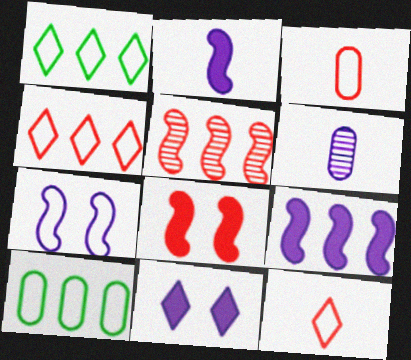[[1, 3, 7], 
[1, 6, 8], 
[7, 10, 12]]